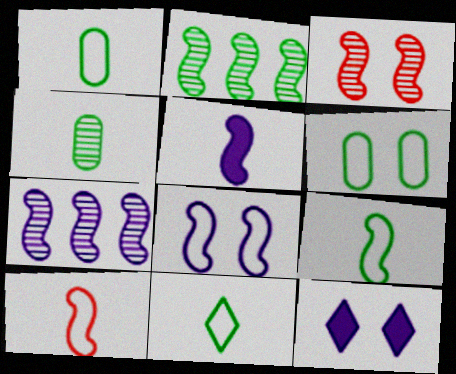[[1, 9, 11], 
[3, 6, 12], 
[5, 7, 8]]